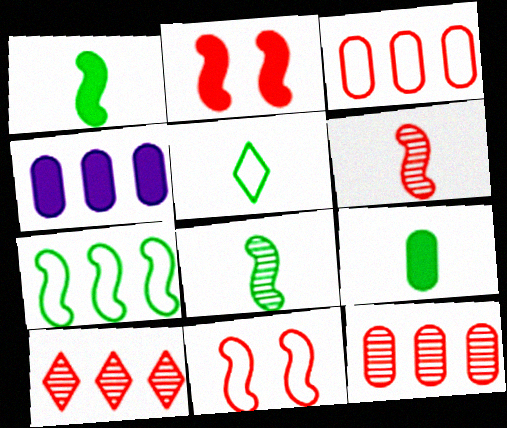[[4, 7, 10], 
[5, 8, 9]]